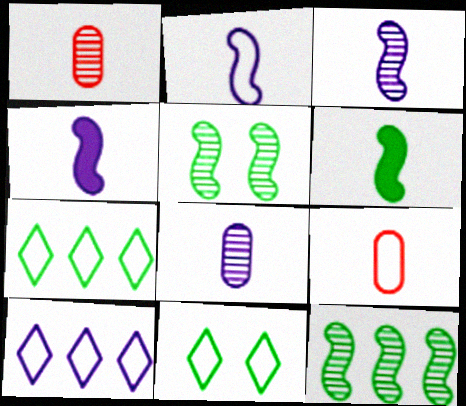[[2, 3, 4]]